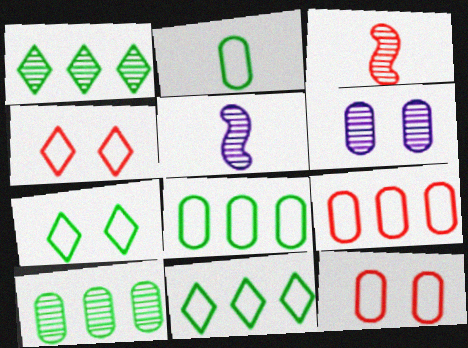[[1, 3, 6]]